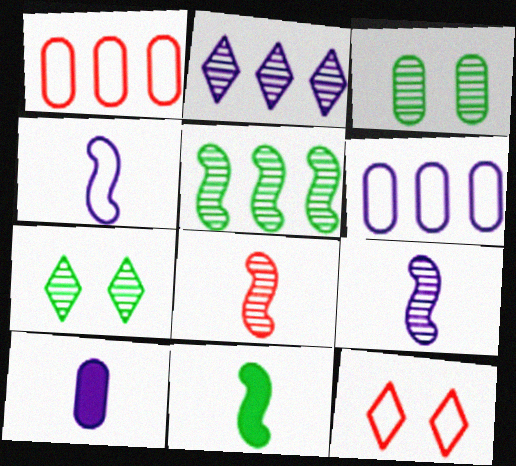[[1, 3, 10], 
[2, 3, 8], 
[4, 8, 11], 
[5, 10, 12]]